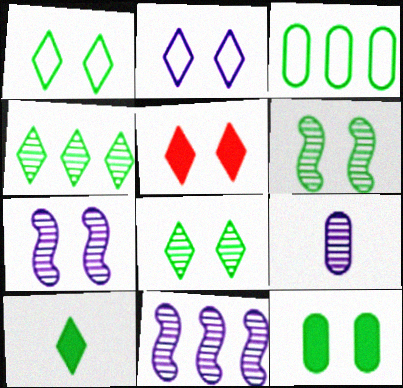[[1, 4, 10], 
[1, 6, 12], 
[2, 5, 8], 
[3, 6, 10]]